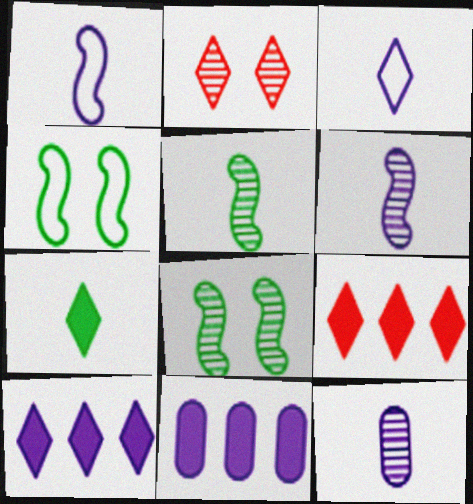[[4, 9, 12]]